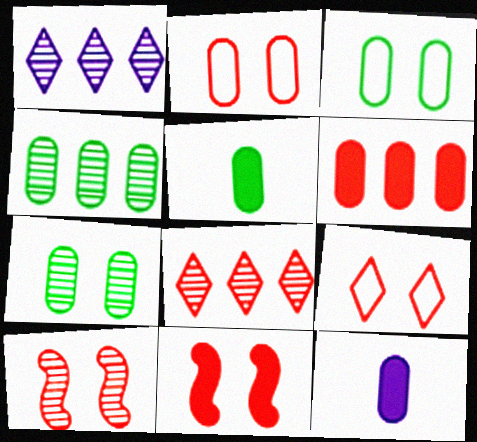[[2, 4, 12], 
[3, 4, 5]]